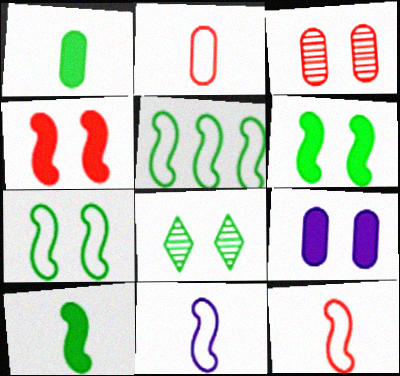[[1, 5, 8]]